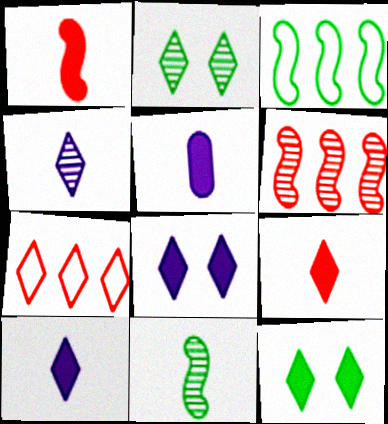[[2, 7, 10], 
[4, 7, 12]]